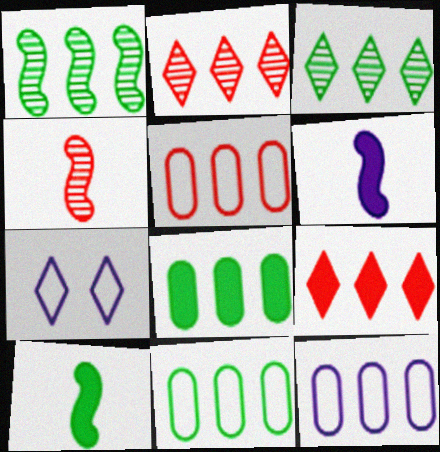[[1, 9, 12], 
[4, 7, 8], 
[5, 11, 12]]